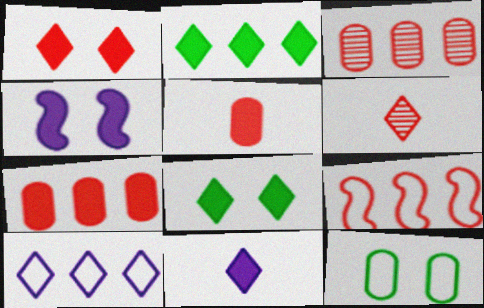[[1, 2, 11], 
[2, 4, 5], 
[6, 8, 10]]